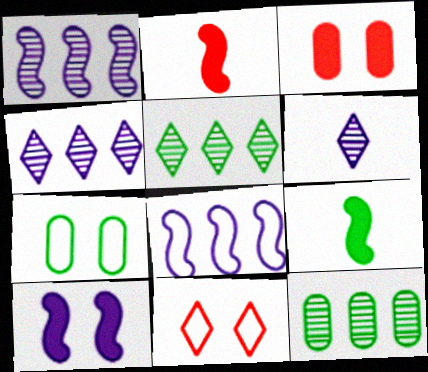[[2, 4, 7], 
[5, 7, 9]]